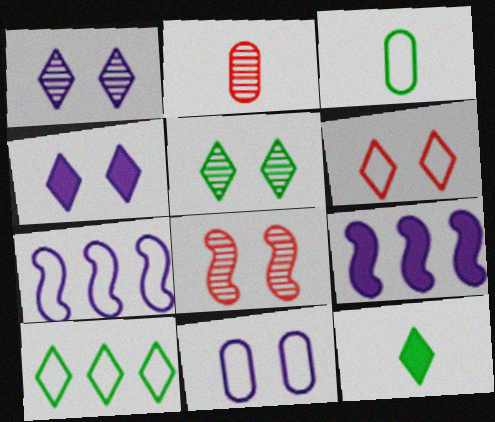[[3, 6, 7], 
[4, 5, 6], 
[5, 10, 12]]